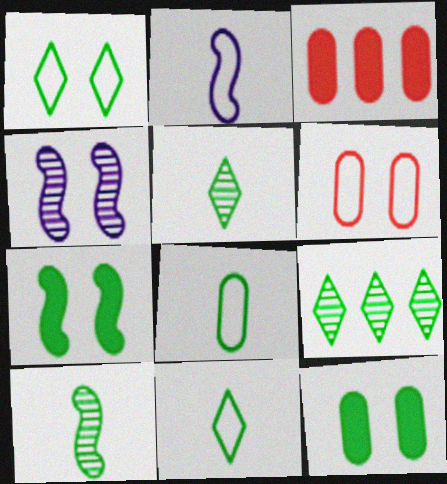[[3, 4, 11], 
[7, 8, 9]]